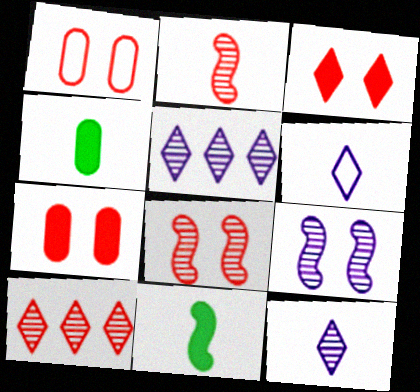[[1, 3, 8], 
[1, 5, 11], 
[2, 4, 6]]